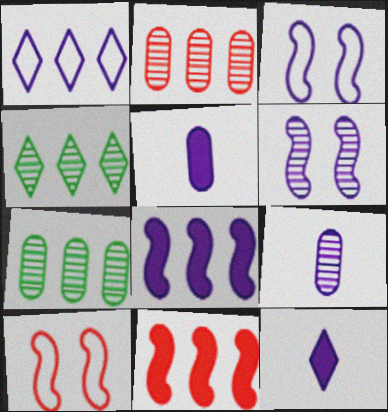[[1, 5, 6], 
[1, 7, 11], 
[4, 5, 10], 
[7, 10, 12]]